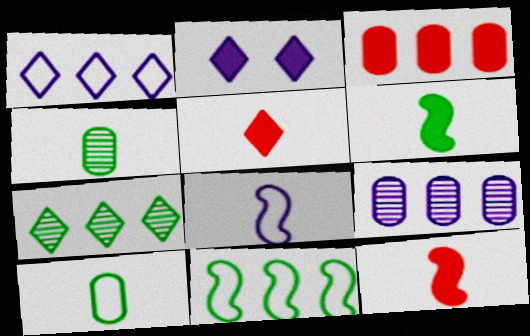[[2, 3, 6], 
[2, 8, 9], 
[4, 5, 8]]